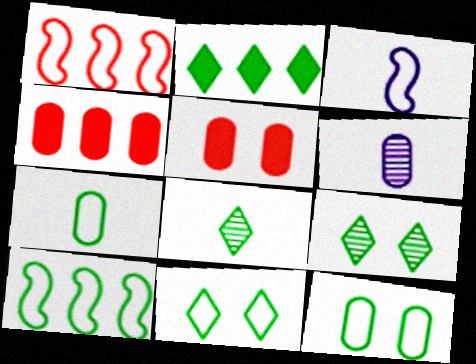[[2, 8, 11], 
[3, 4, 9], 
[4, 6, 12], 
[7, 10, 11]]